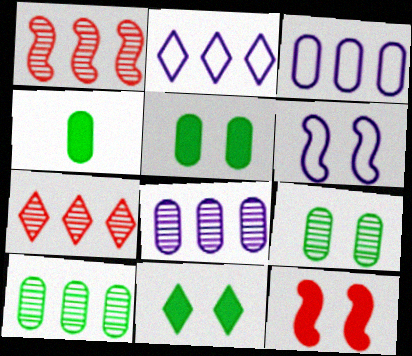[[4, 6, 7]]